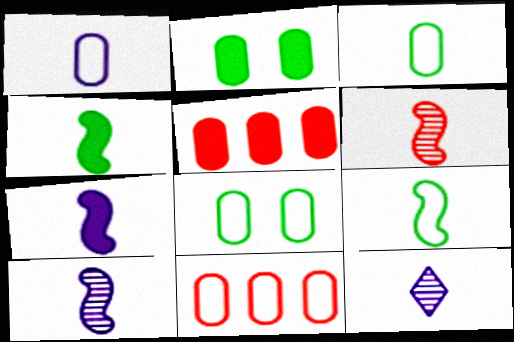[[1, 7, 12], 
[1, 8, 11], 
[6, 7, 9]]